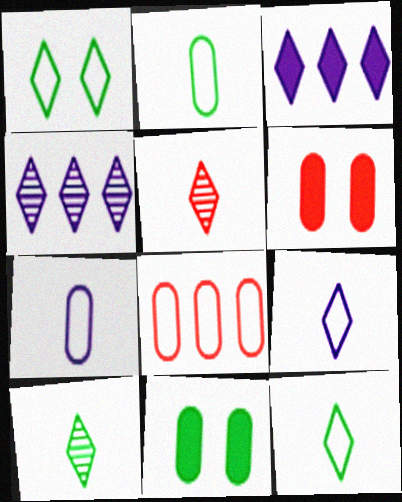[[1, 3, 5]]